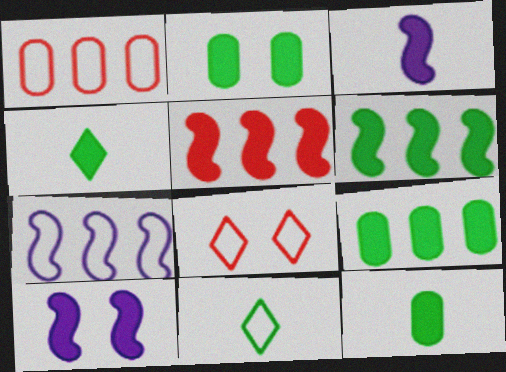[[2, 4, 6], 
[2, 9, 12]]